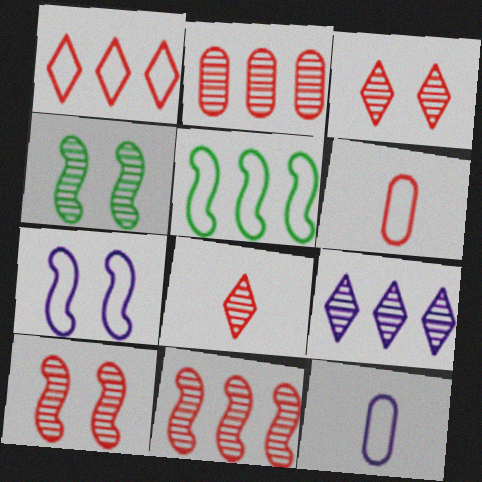[[2, 8, 10]]